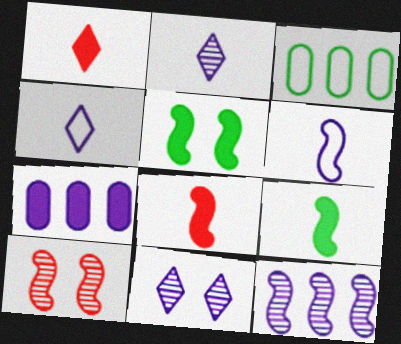[[1, 5, 7], 
[3, 8, 11], 
[6, 7, 11]]